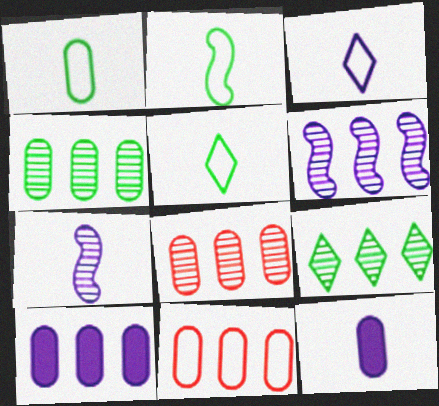[[1, 2, 5], 
[3, 7, 12], 
[4, 10, 11], 
[6, 8, 9]]